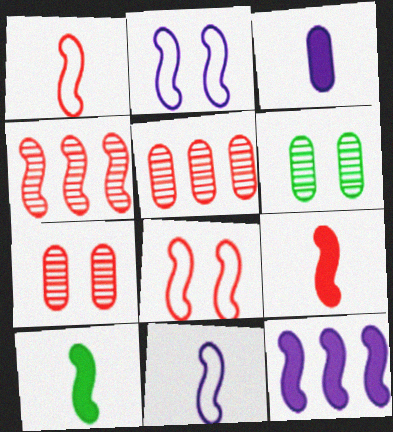[[2, 4, 10], 
[4, 8, 9]]